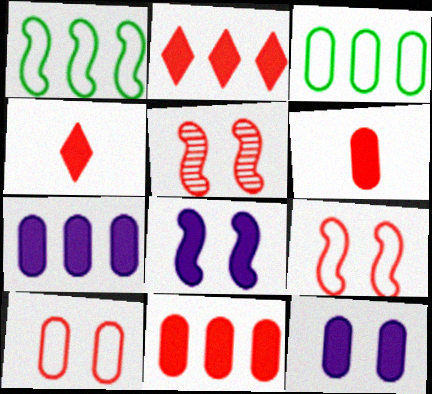[]